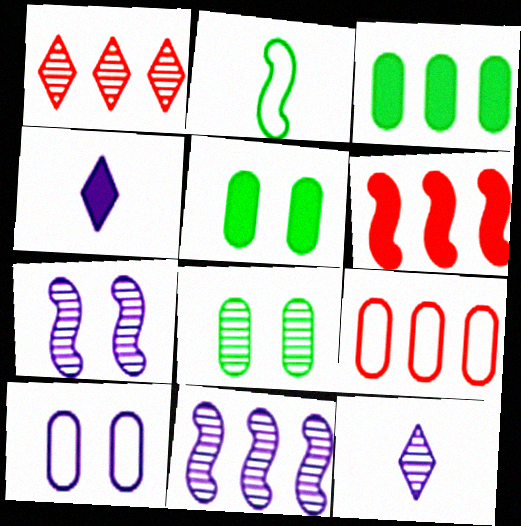[[1, 6, 9], 
[2, 6, 7], 
[4, 5, 6], 
[4, 10, 11]]